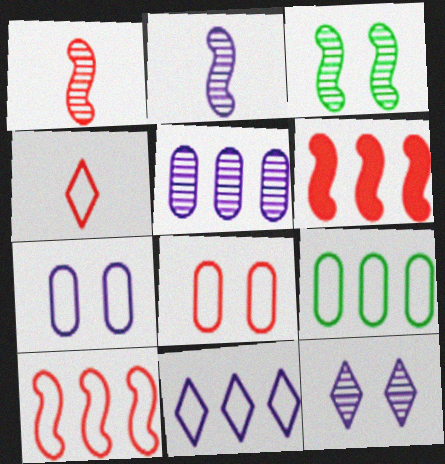[[2, 5, 12], 
[4, 8, 10], 
[9, 10, 11]]